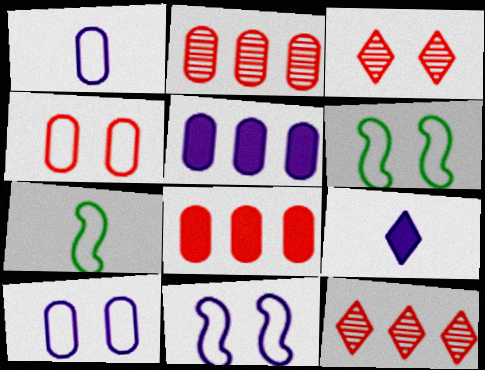[[2, 6, 9], 
[3, 5, 7]]